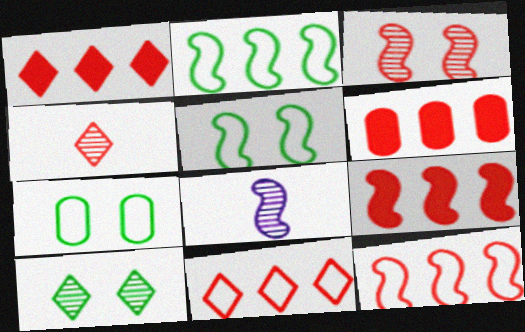[[1, 6, 9], 
[1, 7, 8], 
[5, 8, 9]]